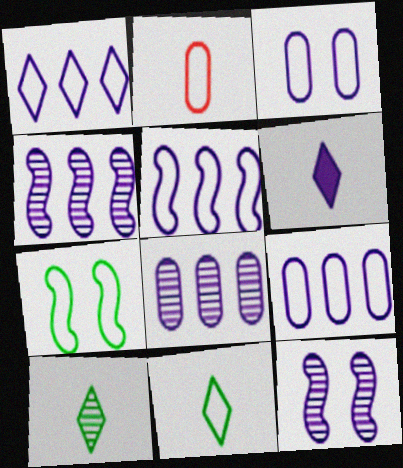[[1, 2, 7], 
[1, 5, 9], 
[3, 4, 6], 
[6, 9, 12]]